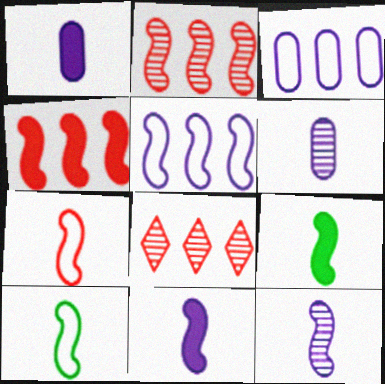[[7, 9, 12]]